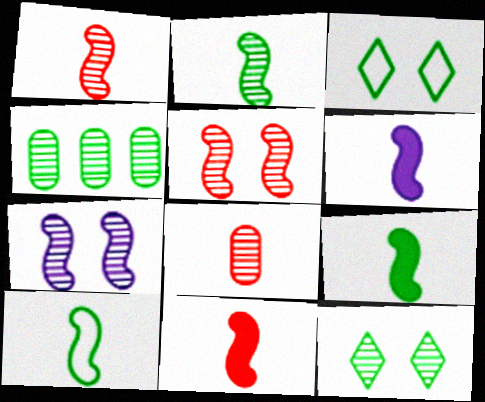[[1, 6, 10], 
[2, 4, 12], 
[2, 9, 10], 
[3, 4, 9], 
[6, 9, 11]]